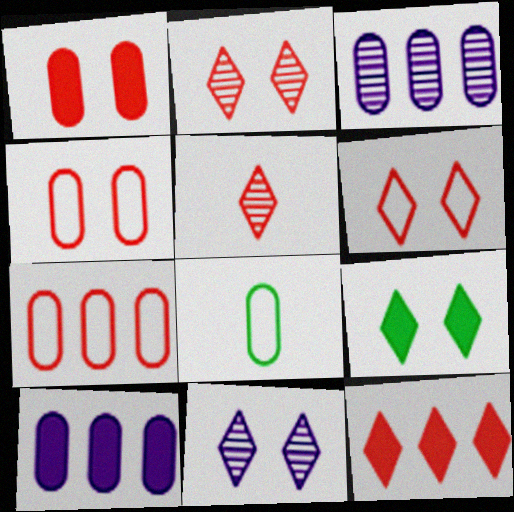[[1, 3, 8], 
[5, 6, 12], 
[6, 9, 11]]